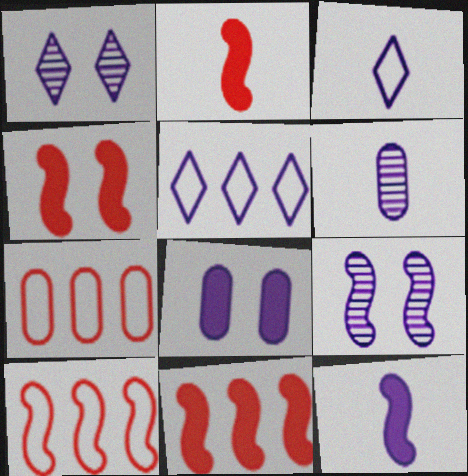[[2, 4, 11], 
[3, 6, 12]]